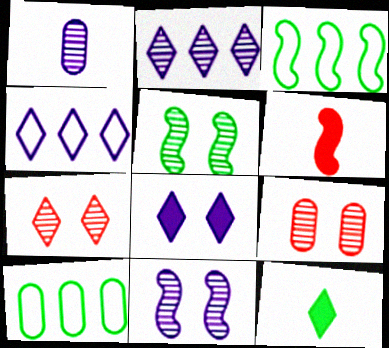[[1, 2, 11], 
[3, 6, 11], 
[4, 7, 12], 
[5, 10, 12]]